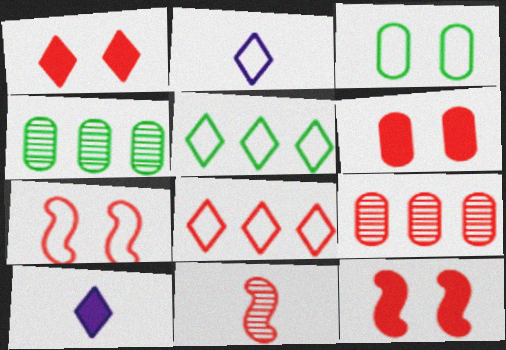[[1, 6, 12], 
[2, 4, 12], 
[4, 7, 10], 
[6, 8, 11]]